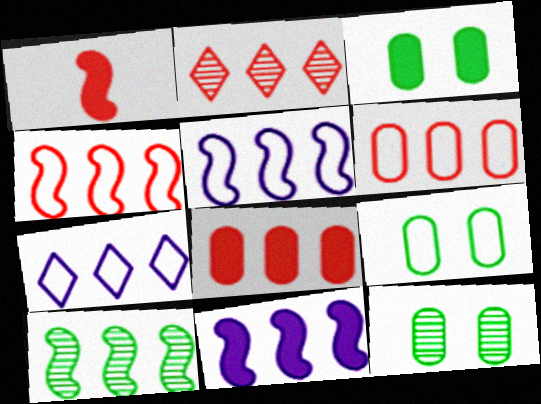[[1, 7, 12], 
[2, 4, 8], 
[3, 9, 12], 
[4, 10, 11], 
[7, 8, 10]]